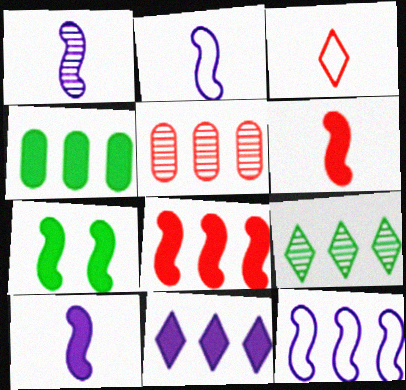[[1, 2, 10], 
[4, 8, 11], 
[7, 8, 10]]